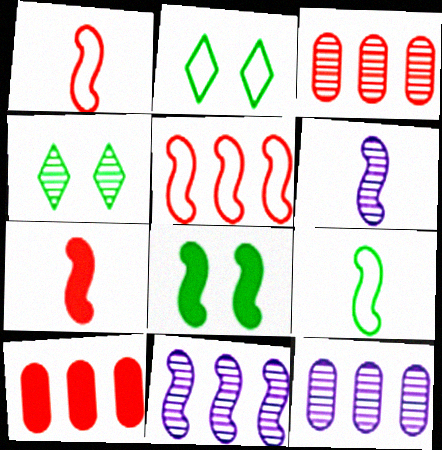[[1, 8, 11], 
[2, 6, 10], 
[2, 7, 12], 
[3, 4, 6], 
[5, 6, 8], 
[6, 7, 9]]